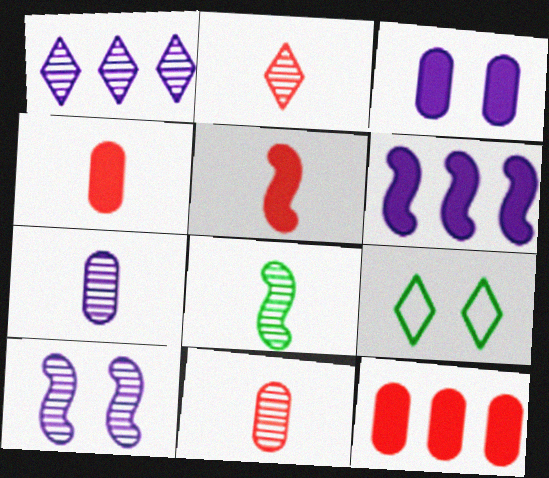[[1, 7, 10], 
[2, 7, 8], 
[6, 9, 11]]